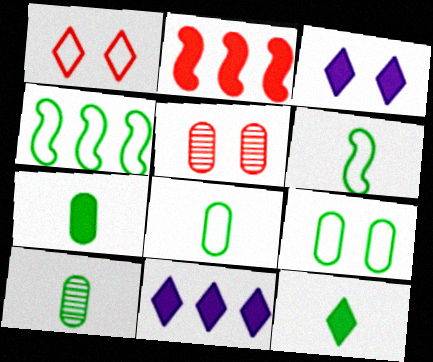[[2, 3, 7], 
[5, 6, 11], 
[6, 10, 12], 
[7, 8, 10]]